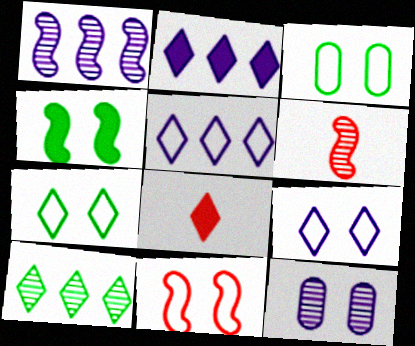[[1, 3, 8], 
[2, 3, 6], 
[3, 9, 11], 
[6, 10, 12], 
[8, 9, 10]]